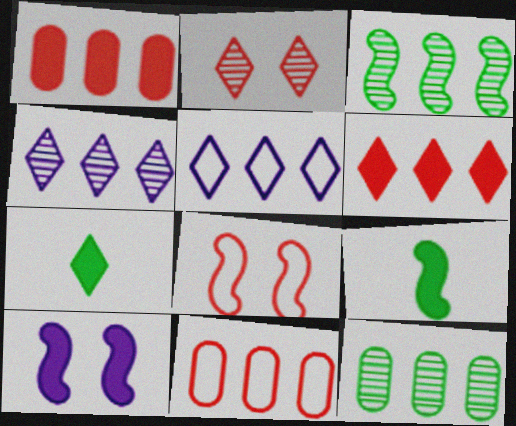[[1, 3, 5], 
[1, 7, 10], 
[2, 5, 7]]